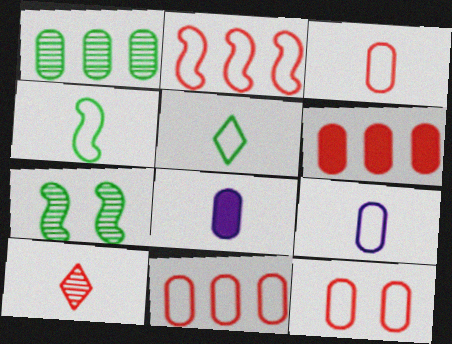[[1, 8, 12], 
[3, 11, 12], 
[4, 8, 10]]